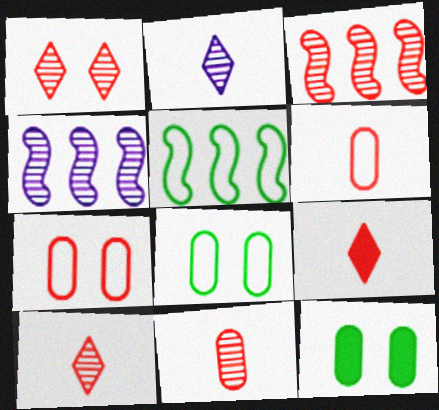[[1, 3, 11], 
[3, 7, 9], 
[4, 8, 9]]